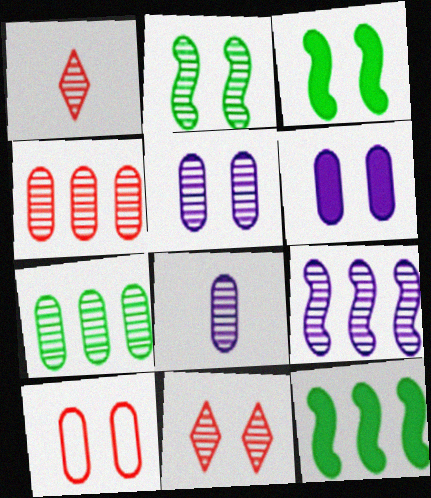[[2, 5, 11]]